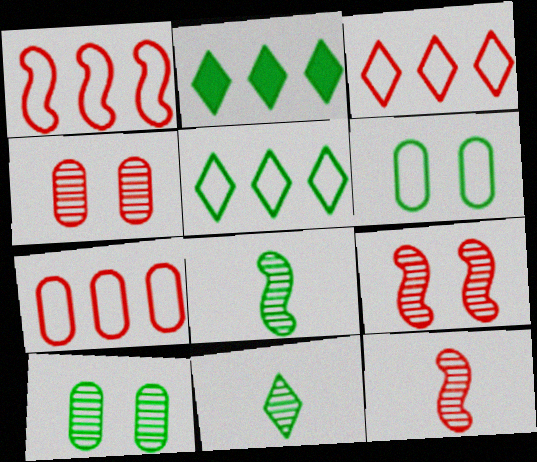[[1, 3, 7], 
[2, 6, 8]]